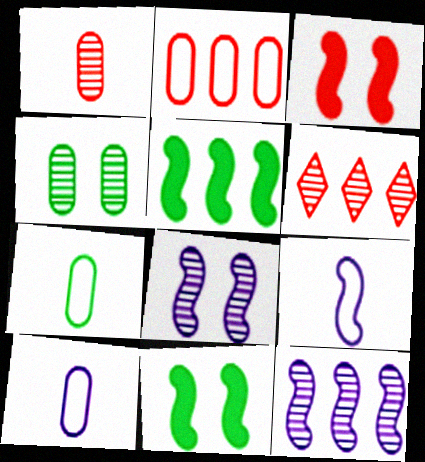[[6, 10, 11]]